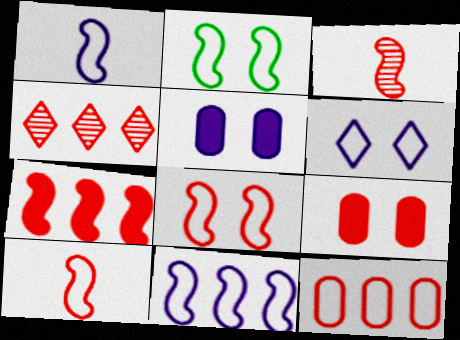[[2, 10, 11], 
[3, 7, 8], 
[4, 7, 12], 
[4, 9, 10]]